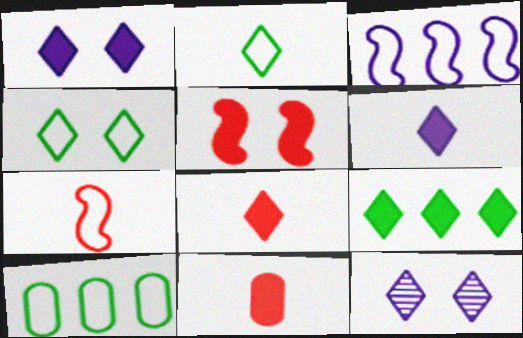[[1, 8, 9]]